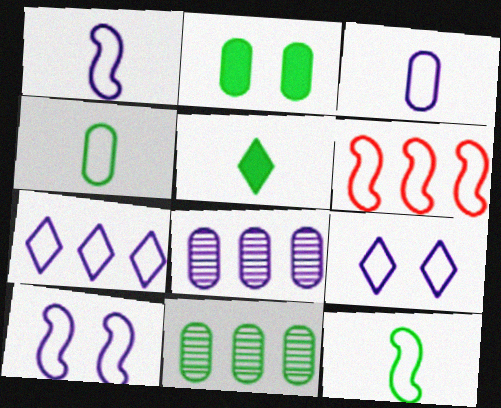[[2, 4, 11], 
[3, 7, 10], 
[4, 6, 9], 
[6, 10, 12]]